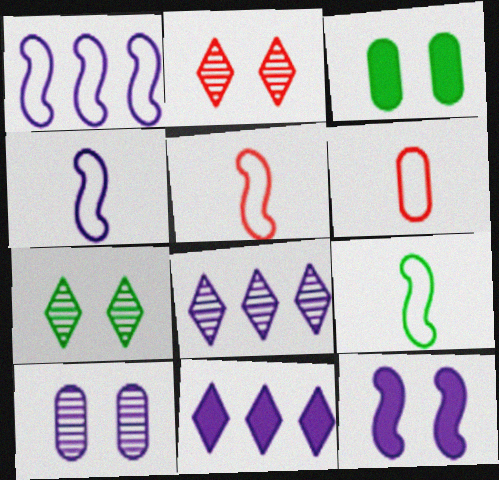[[3, 5, 8], 
[4, 5, 9], 
[4, 10, 11]]